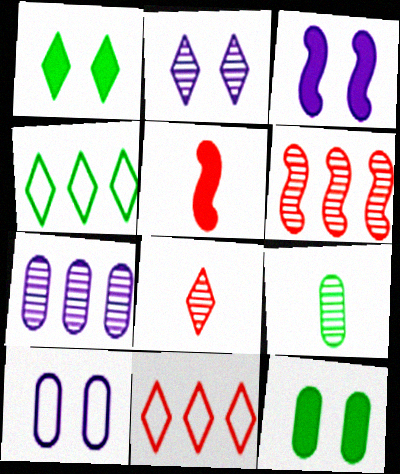[[2, 3, 10], 
[2, 6, 9], 
[3, 9, 11]]